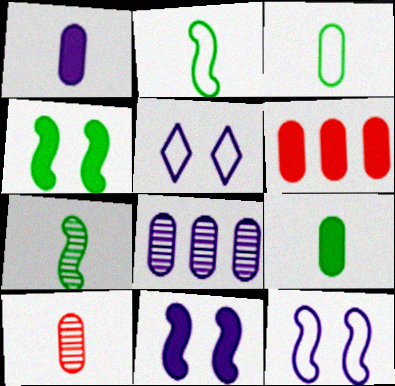[[1, 3, 10], 
[5, 6, 7]]